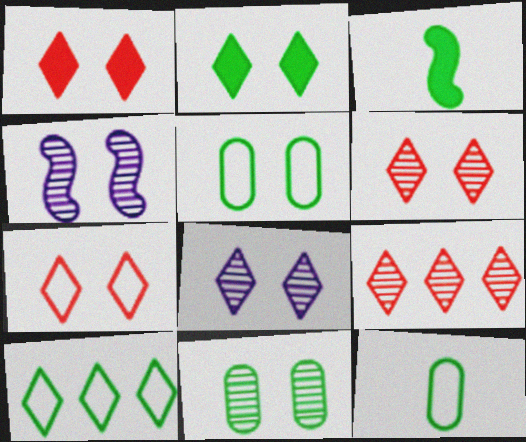[[1, 4, 5], 
[1, 6, 7], 
[2, 7, 8], 
[3, 10, 11], 
[4, 6, 11]]